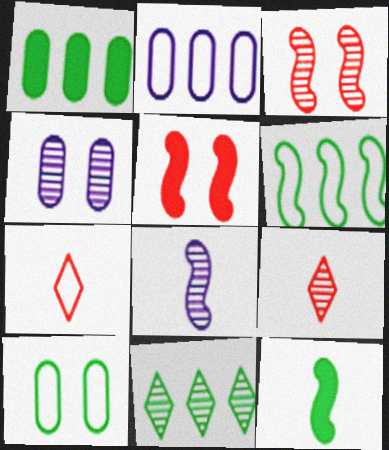[[1, 6, 11], 
[5, 6, 8], 
[10, 11, 12]]